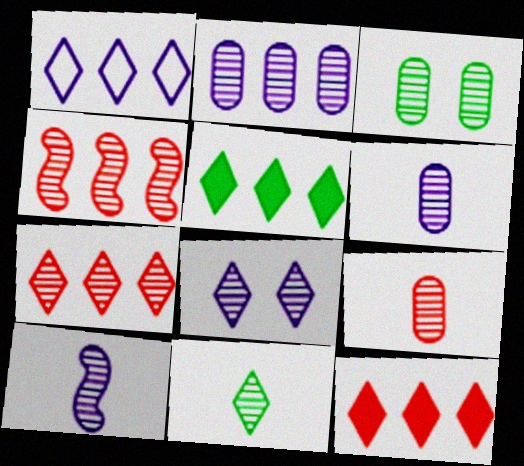[[1, 5, 7], 
[2, 3, 9], 
[2, 8, 10], 
[3, 7, 10], 
[7, 8, 11], 
[9, 10, 11]]